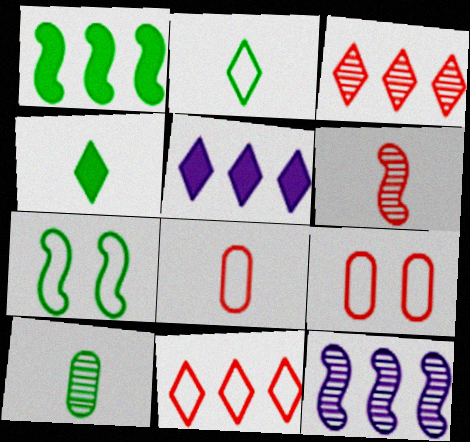[[4, 9, 12]]